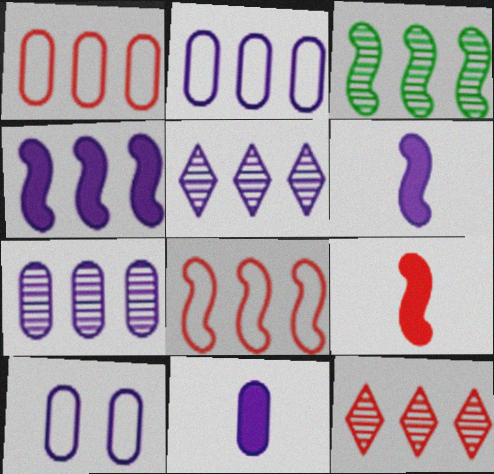[[2, 4, 5], 
[3, 4, 8], 
[3, 7, 12], 
[5, 6, 10], 
[7, 10, 11]]